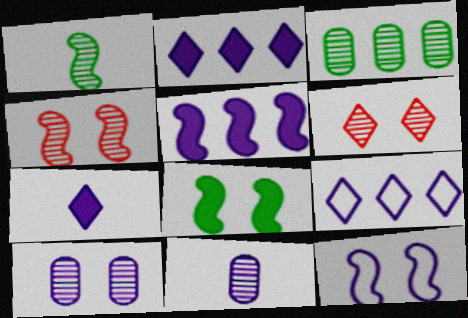[[2, 11, 12], 
[4, 8, 12]]